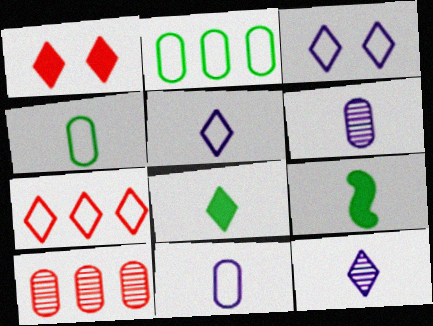[[3, 9, 10]]